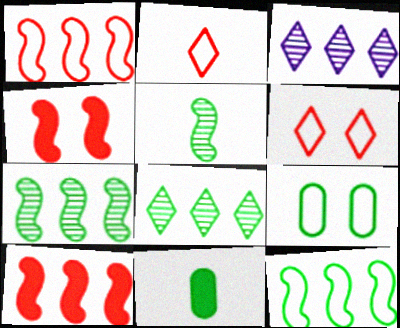[]